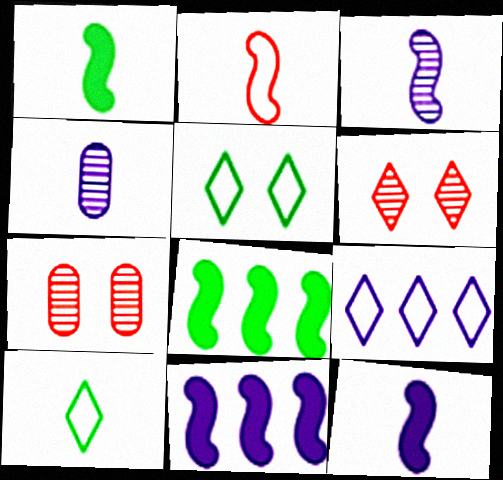[[1, 2, 3], 
[1, 7, 9], 
[7, 10, 11]]